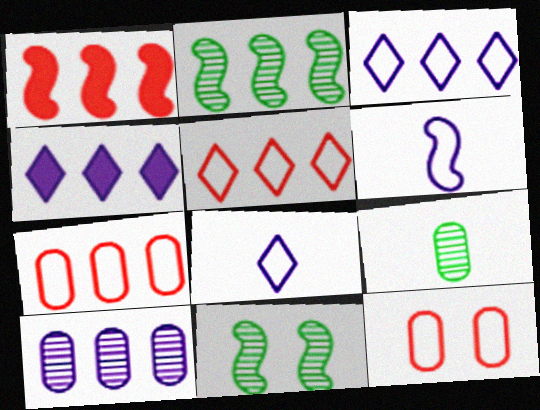[[1, 6, 11], 
[2, 4, 7]]